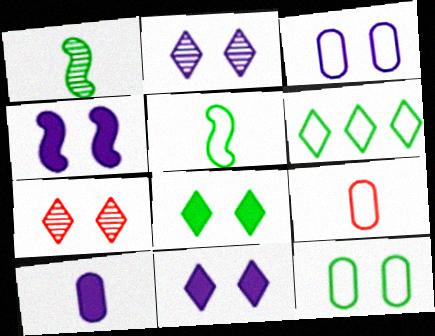[[2, 3, 4], 
[4, 7, 12], 
[5, 6, 12]]